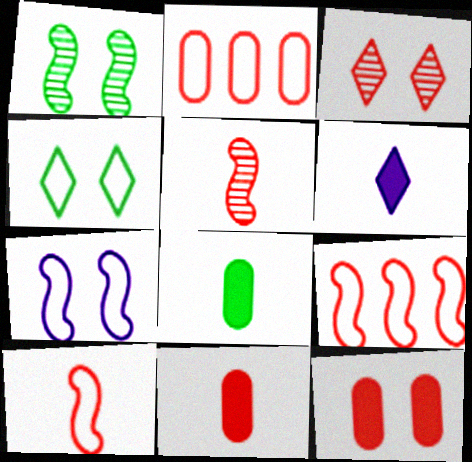[[1, 2, 6], 
[3, 9, 11]]